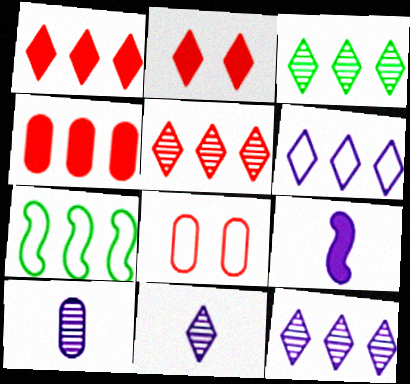[[1, 3, 6], 
[2, 7, 10], 
[3, 5, 12], 
[3, 8, 9], 
[4, 7, 12]]